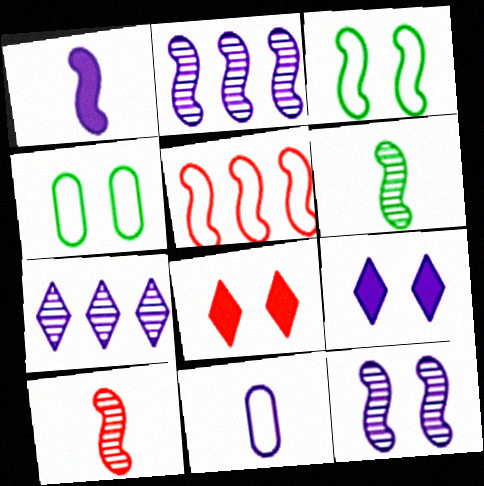[[2, 9, 11], 
[4, 8, 12]]